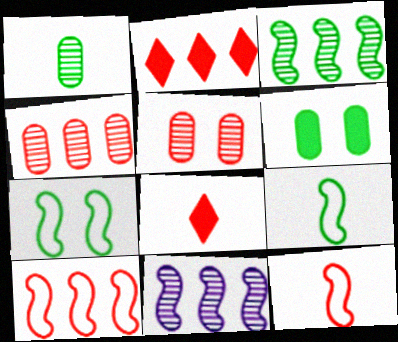[[2, 4, 10], 
[2, 5, 12], 
[5, 8, 10]]